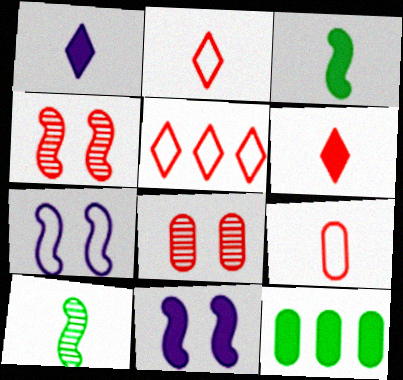[[1, 9, 10], 
[6, 11, 12]]